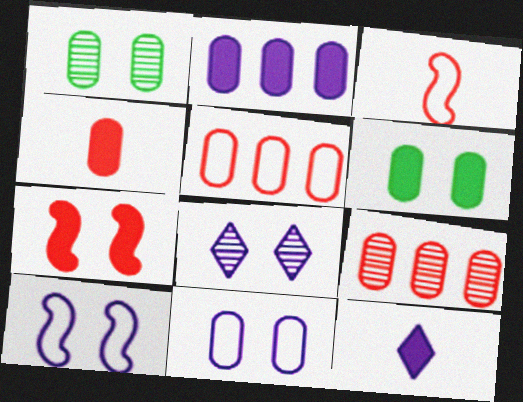[[2, 4, 6]]